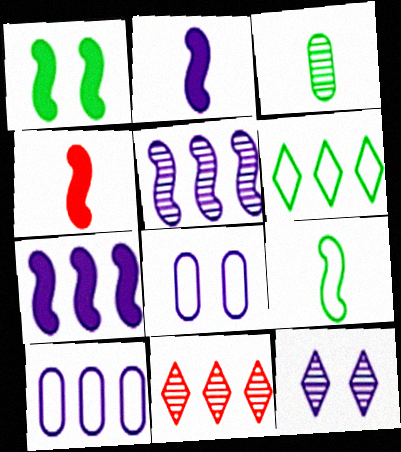[[1, 3, 6], 
[1, 4, 7], 
[2, 10, 12]]